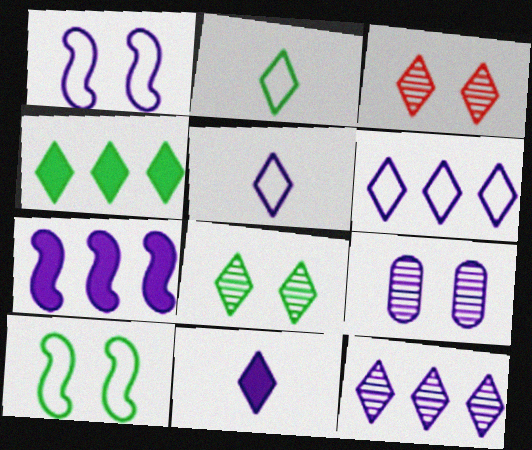[[2, 4, 8], 
[3, 4, 5], 
[5, 7, 9]]